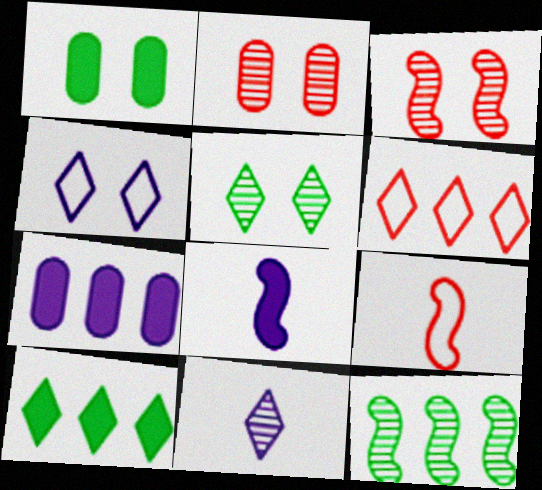[[1, 3, 4], 
[2, 11, 12], 
[5, 7, 9], 
[6, 7, 12]]